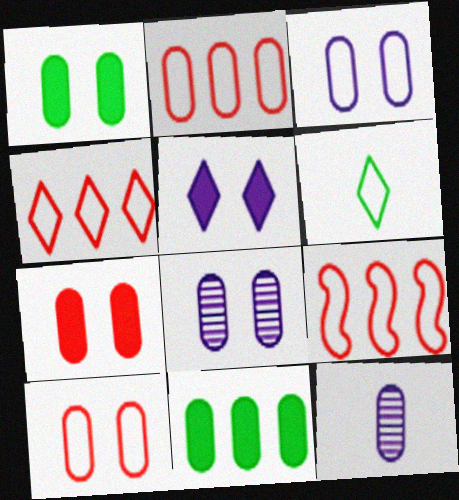[[1, 2, 12], 
[1, 8, 10], 
[2, 4, 9], 
[3, 6, 9], 
[10, 11, 12]]